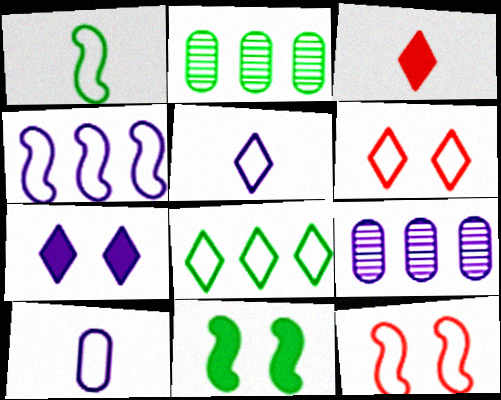[[1, 4, 12], 
[5, 6, 8], 
[8, 10, 12]]